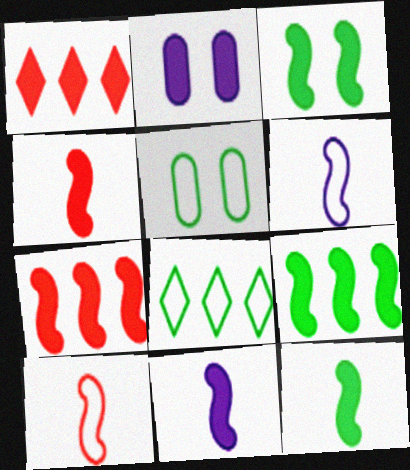[[1, 2, 12], 
[3, 7, 11], 
[3, 9, 12], 
[4, 11, 12]]